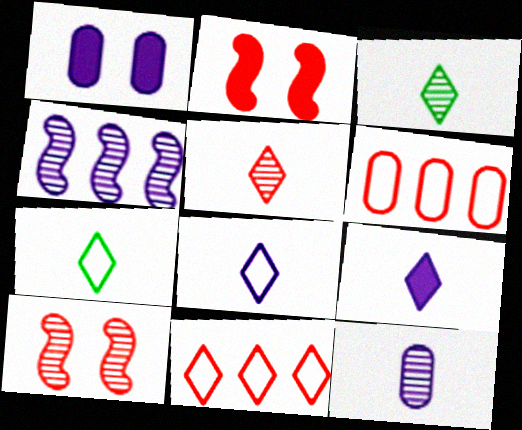[[1, 4, 8], 
[2, 5, 6], 
[5, 7, 9]]